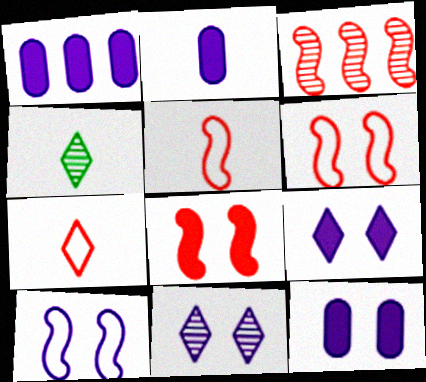[[1, 2, 12], 
[1, 4, 6], 
[2, 4, 5], 
[3, 5, 8], 
[10, 11, 12]]